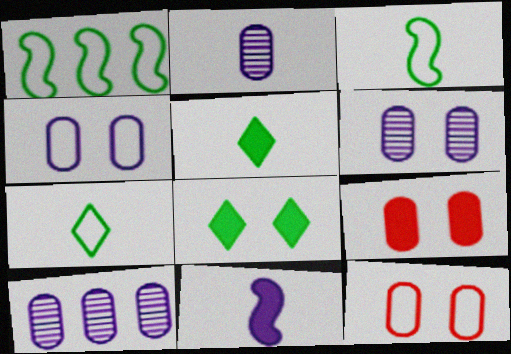[[2, 6, 10]]